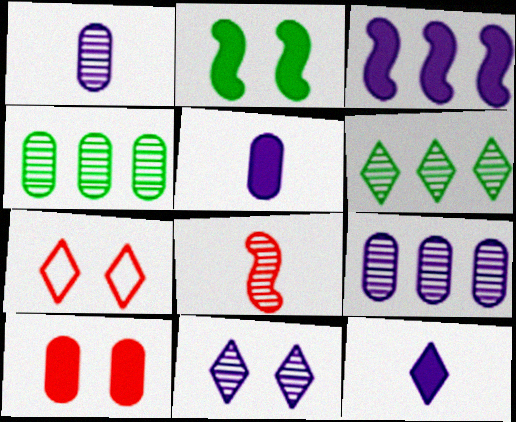[[4, 8, 11], 
[6, 7, 12]]